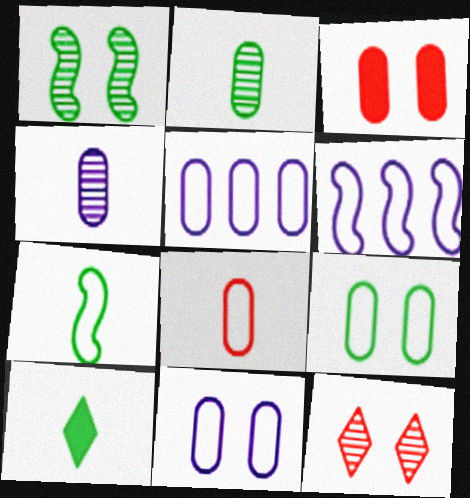[[2, 3, 5], 
[2, 7, 10], 
[5, 8, 9]]